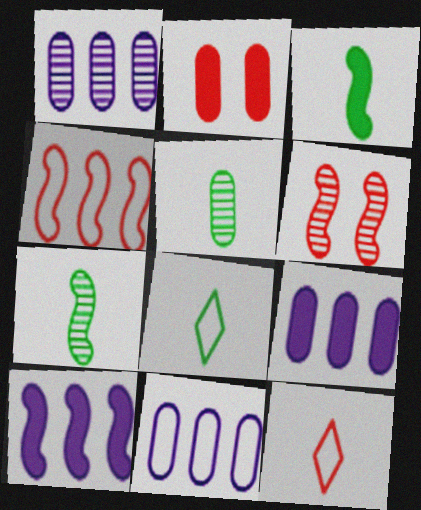[[1, 9, 11], 
[2, 5, 11], 
[3, 5, 8], 
[6, 8, 9]]